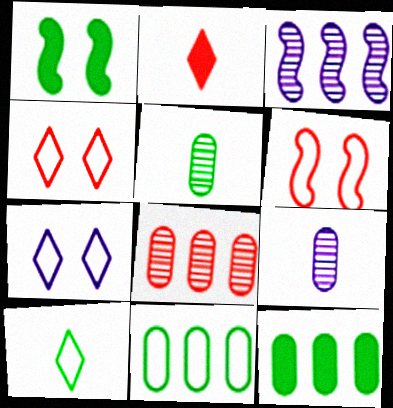[[2, 6, 8]]